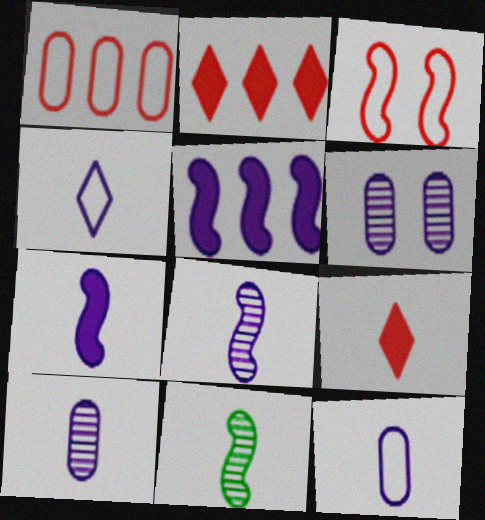[[3, 5, 11], 
[4, 5, 6], 
[4, 7, 10], 
[9, 11, 12]]